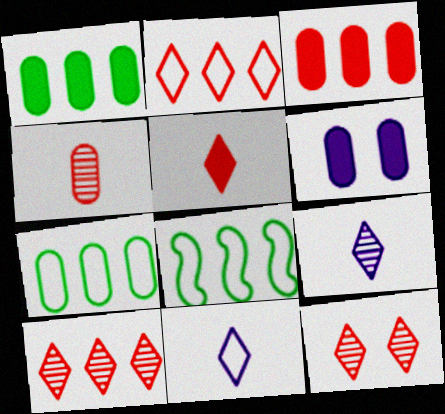[[2, 5, 12], 
[4, 6, 7]]